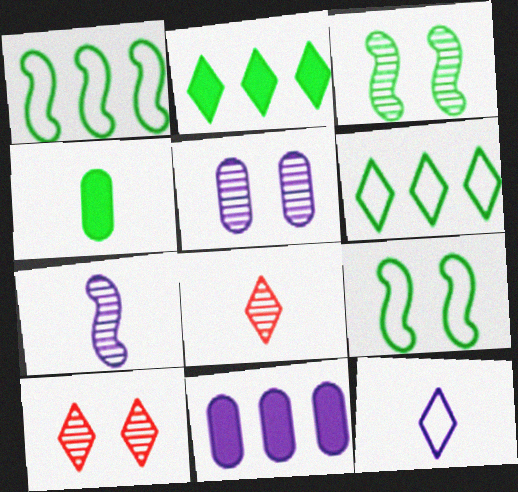[[2, 10, 12], 
[3, 4, 6], 
[3, 5, 10], 
[8, 9, 11]]